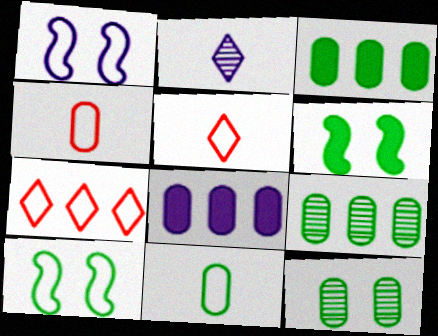[[1, 2, 8], 
[1, 7, 11], 
[3, 11, 12], 
[4, 8, 12]]